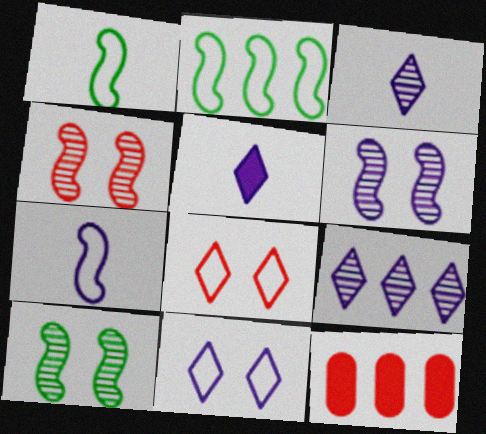[[2, 9, 12], 
[4, 6, 10], 
[5, 9, 11]]